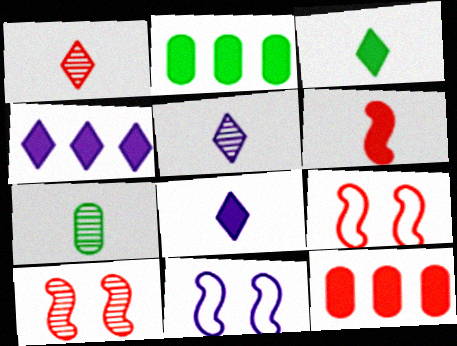[[1, 2, 11], 
[1, 9, 12], 
[2, 5, 9], 
[4, 7, 9]]